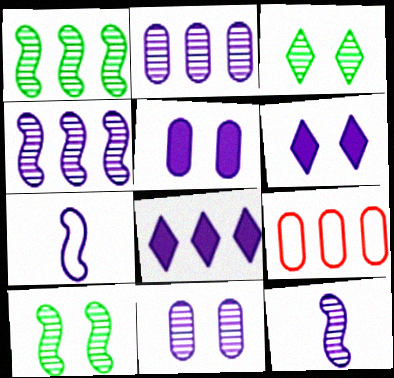[[1, 8, 9], 
[2, 6, 7], 
[7, 8, 11]]